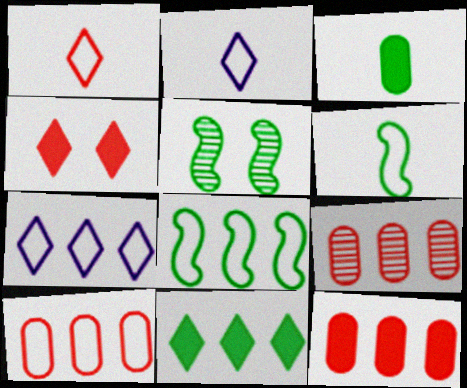[[2, 5, 12], 
[7, 8, 10], 
[9, 10, 12]]